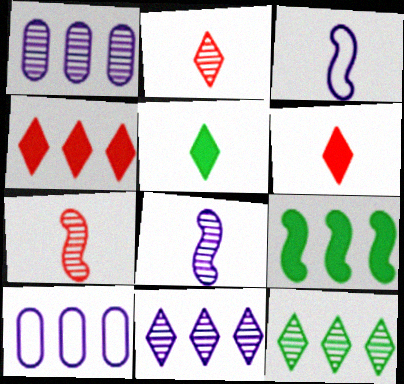[]